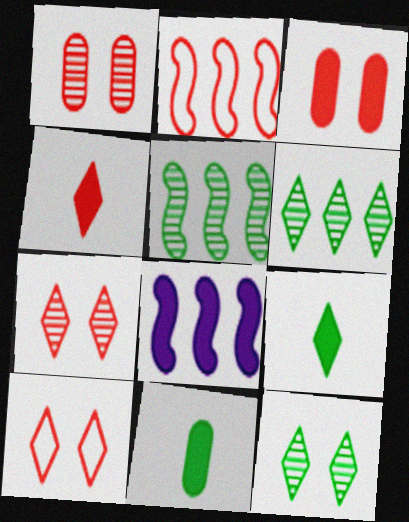[[1, 2, 4], 
[2, 5, 8], 
[3, 8, 9]]